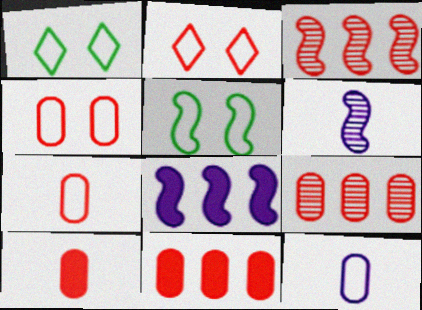[[1, 6, 11], 
[2, 3, 10], 
[4, 9, 10]]